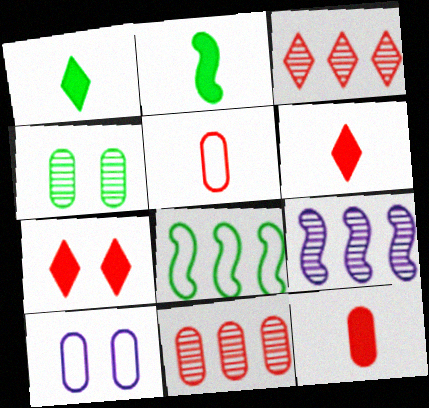[[1, 4, 8], 
[2, 3, 10]]